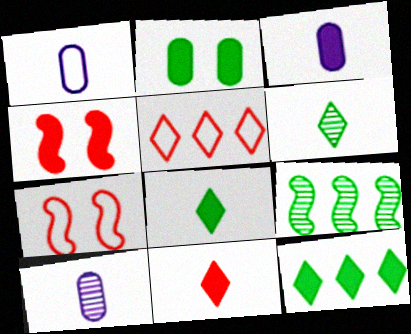[[1, 3, 10], 
[3, 4, 12], 
[7, 10, 12]]